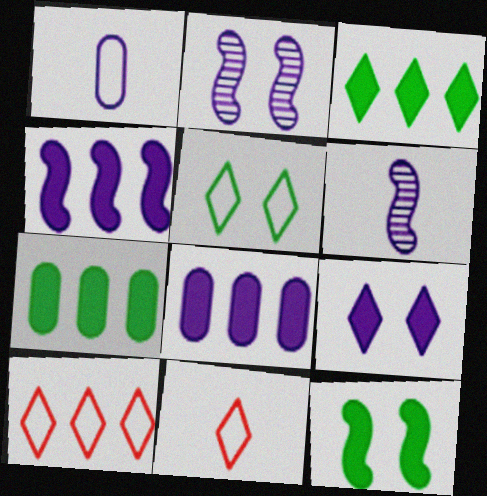[[2, 7, 11]]